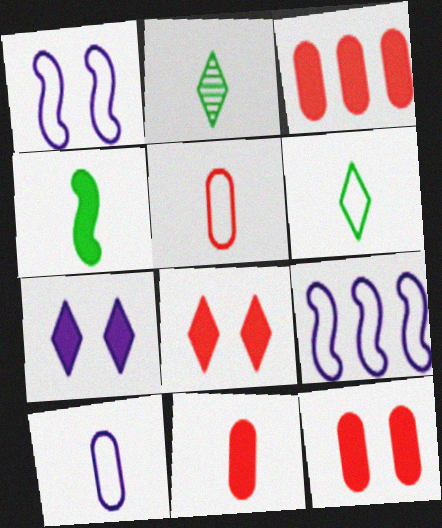[[1, 2, 3], 
[2, 9, 12], 
[3, 4, 7], 
[3, 11, 12]]